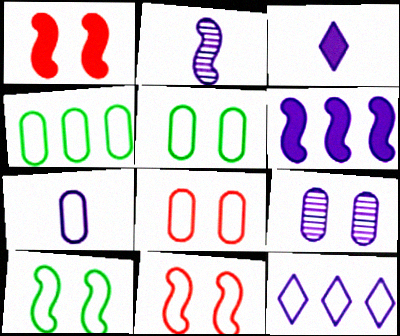[[2, 3, 7], 
[4, 7, 8]]